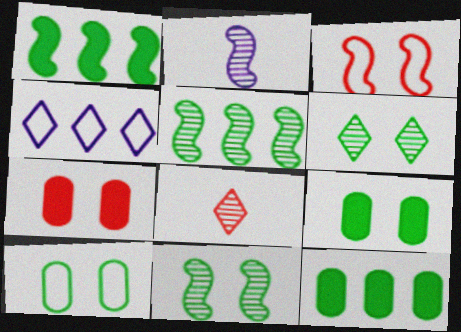[[1, 2, 3]]